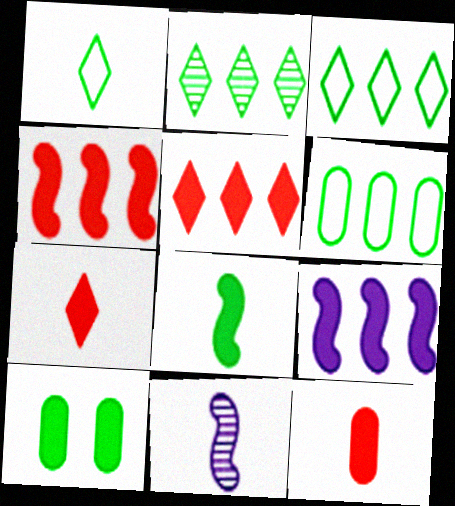[[1, 11, 12], 
[7, 9, 10]]